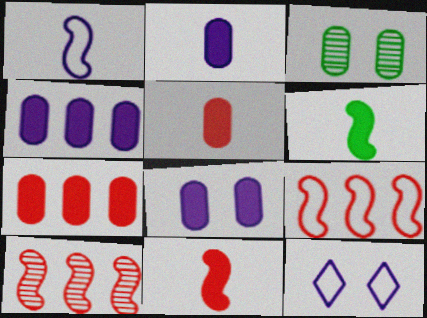[[2, 4, 8]]